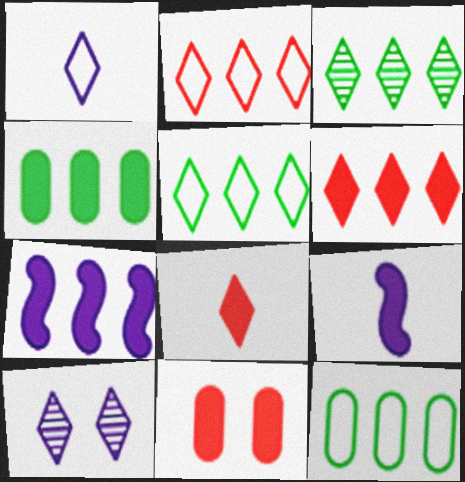[[4, 6, 7], 
[5, 8, 10]]